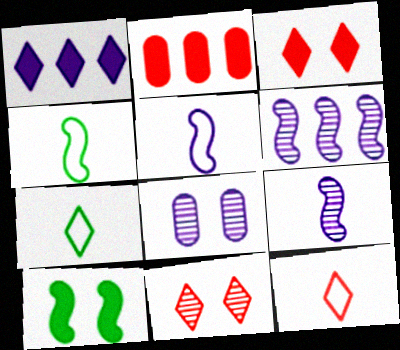[[1, 5, 8], 
[1, 7, 11]]